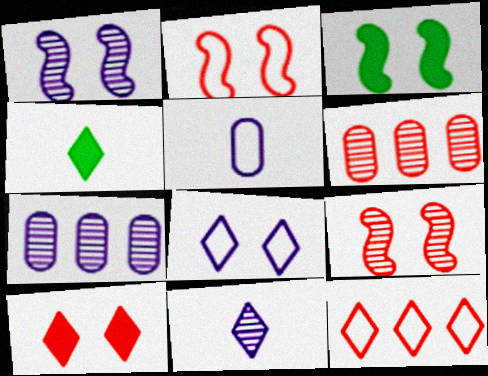[[1, 2, 3], 
[1, 7, 11], 
[2, 4, 7]]